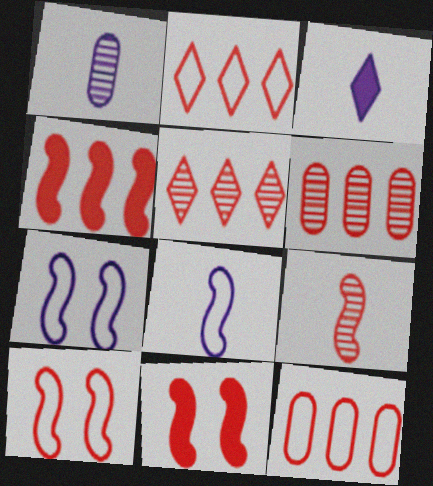[[1, 3, 8], 
[2, 4, 6], 
[4, 5, 12], 
[4, 9, 10]]